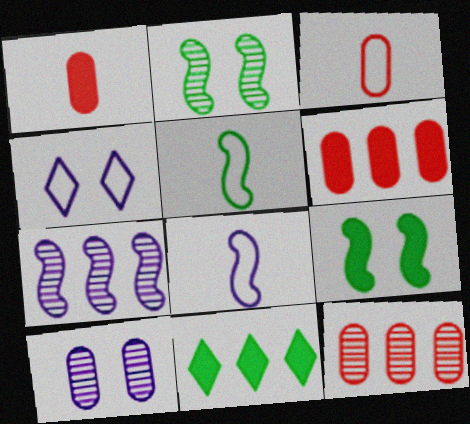[]